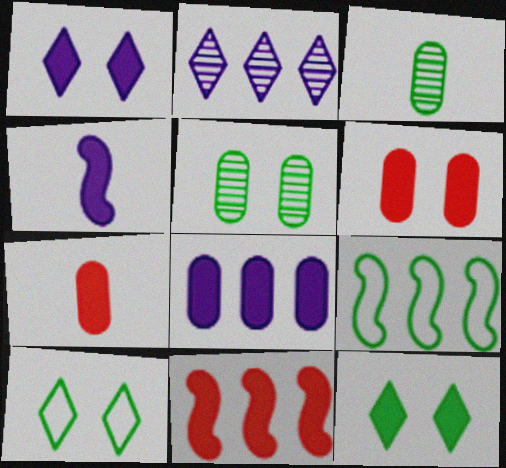[[1, 4, 8], 
[3, 9, 12]]